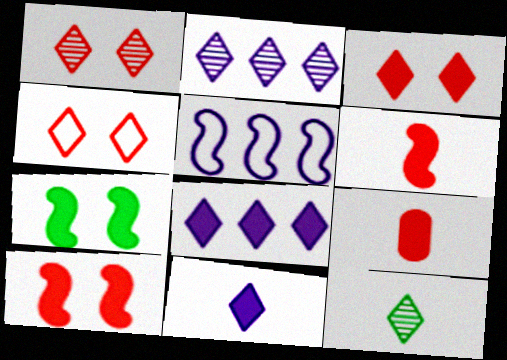[[1, 2, 12], 
[1, 3, 4], 
[4, 8, 12], 
[7, 8, 9]]